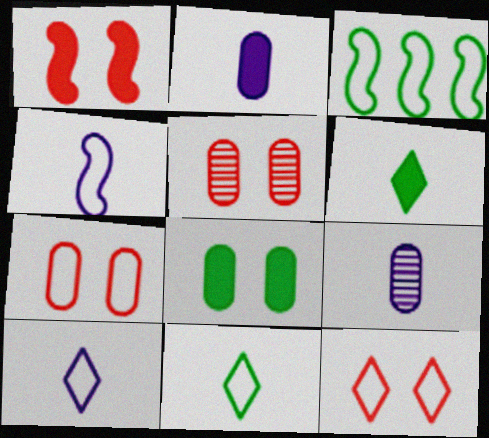[[1, 5, 12], 
[3, 7, 10]]